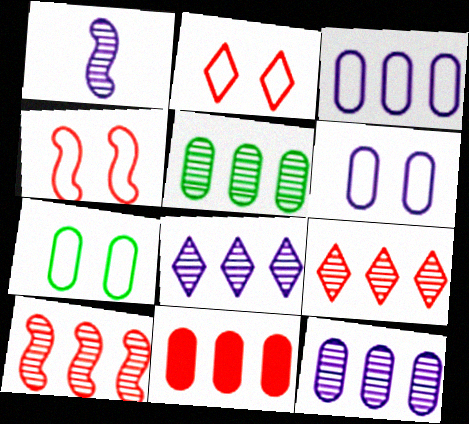[[3, 5, 11], 
[5, 8, 10]]